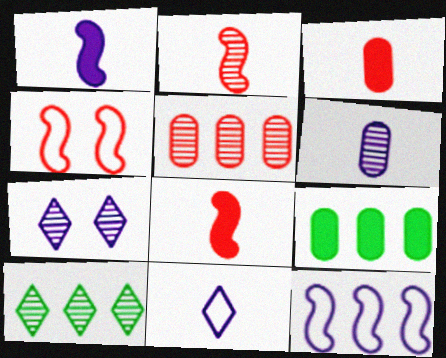[[1, 6, 11]]